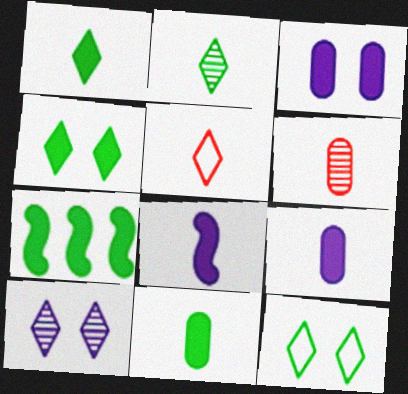[[4, 7, 11]]